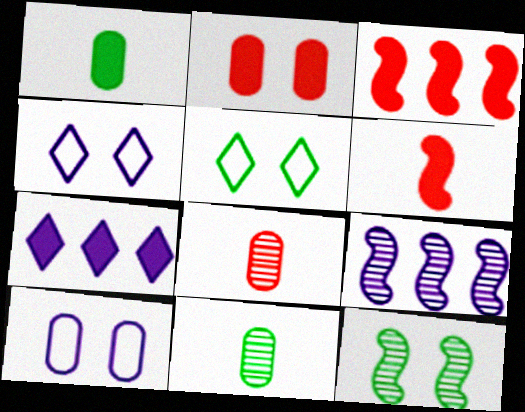[[2, 4, 12], 
[3, 4, 11]]